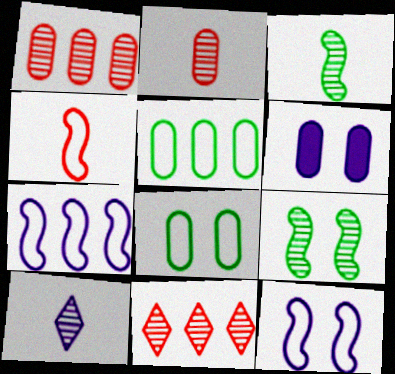[[1, 9, 10], 
[2, 3, 10], 
[2, 5, 6], 
[6, 7, 10]]